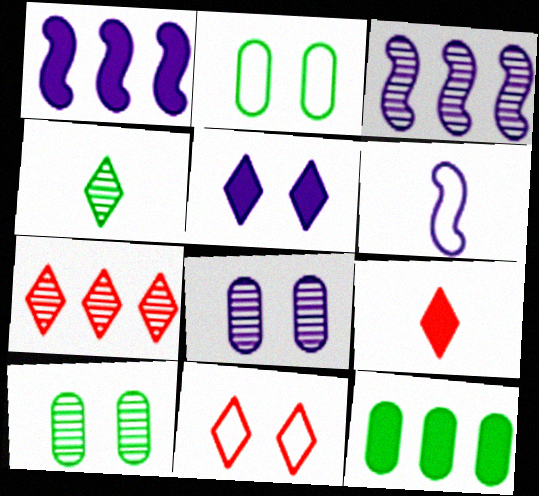[[2, 3, 9], 
[7, 9, 11]]